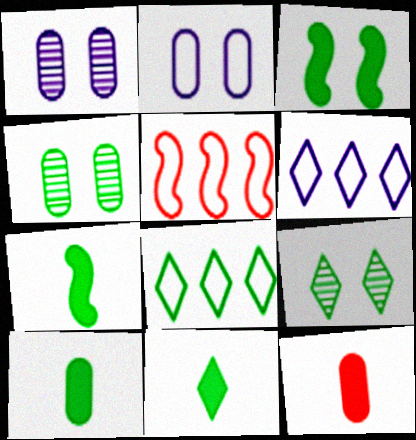[[1, 5, 11], 
[4, 7, 8], 
[7, 10, 11], 
[8, 9, 11]]